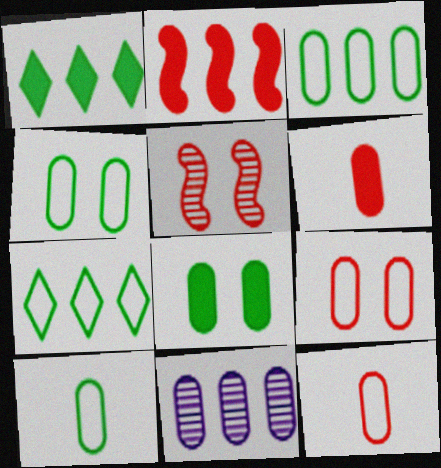[[2, 7, 11], 
[3, 4, 10], 
[4, 6, 11], 
[8, 11, 12]]